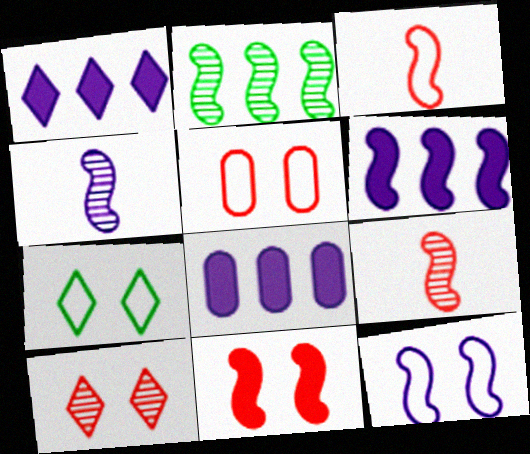[[1, 6, 8], 
[4, 6, 12], 
[5, 7, 12], 
[5, 10, 11], 
[7, 8, 9]]